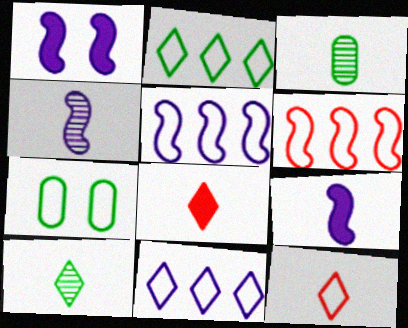[[1, 4, 5], 
[3, 9, 12], 
[5, 7, 12]]